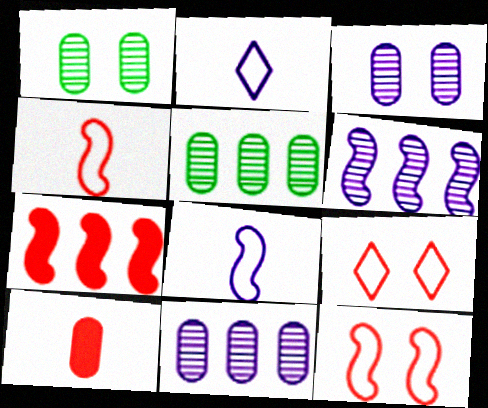[[1, 2, 7]]